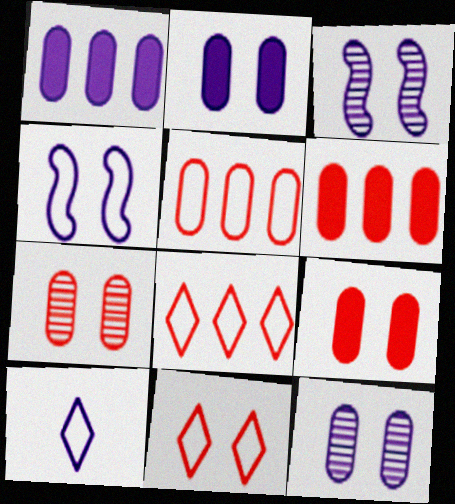[[1, 3, 10]]